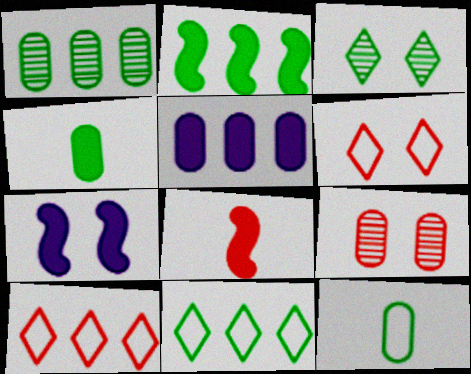[[1, 2, 11], 
[2, 3, 12], 
[2, 7, 8], 
[5, 9, 12], 
[8, 9, 10]]